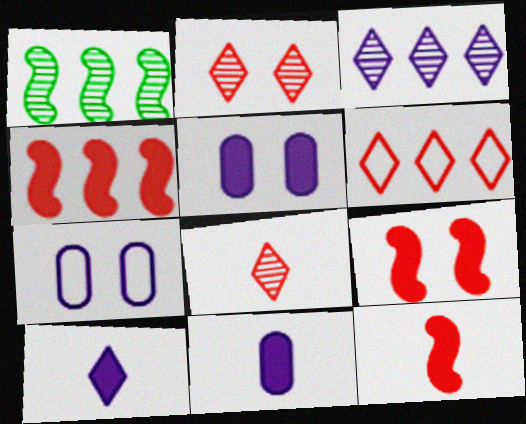[[4, 9, 12]]